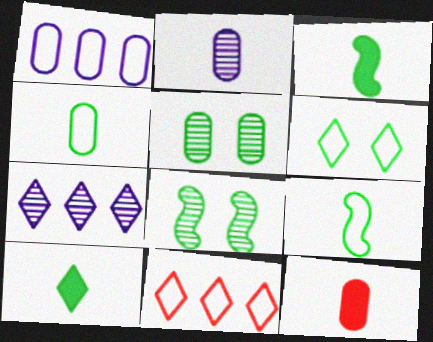[[1, 5, 12], 
[2, 4, 12]]